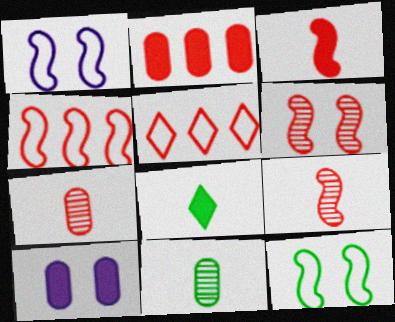[[3, 4, 6]]